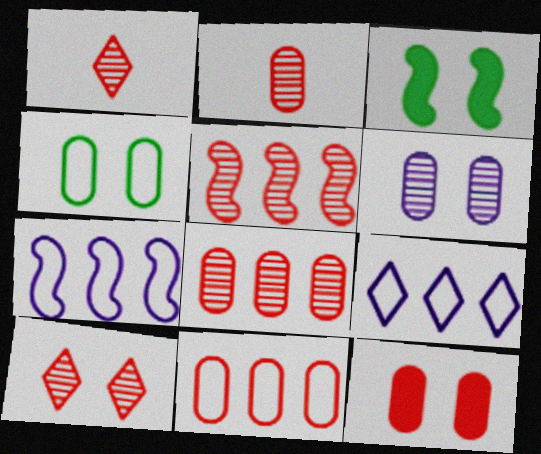[[2, 3, 9], 
[2, 5, 10], 
[2, 11, 12], 
[4, 6, 12]]